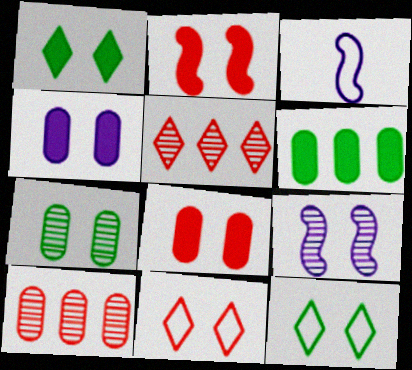[[1, 2, 4], 
[1, 3, 10], 
[8, 9, 12]]